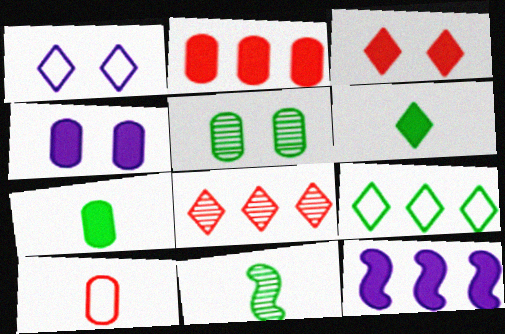[[1, 2, 11], 
[1, 6, 8], 
[2, 4, 7], 
[3, 7, 12]]